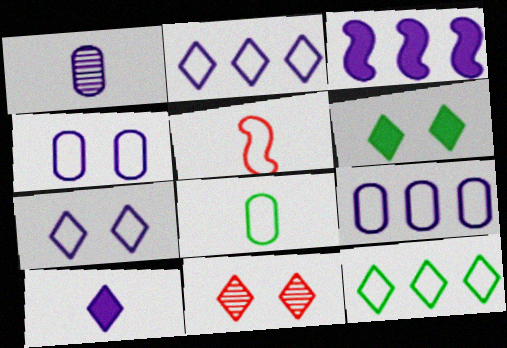[[1, 3, 7], 
[3, 8, 11], 
[4, 5, 12], 
[6, 7, 11], 
[10, 11, 12]]